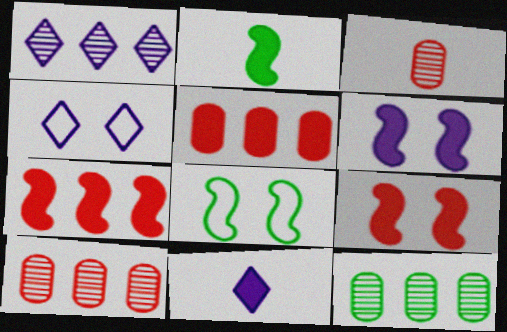[[1, 4, 11], 
[2, 4, 10], 
[2, 6, 7], 
[8, 10, 11]]